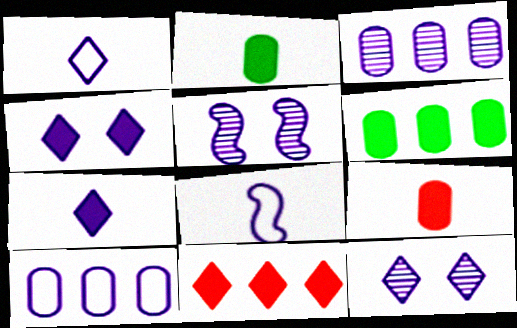[[3, 4, 8], 
[5, 7, 10]]